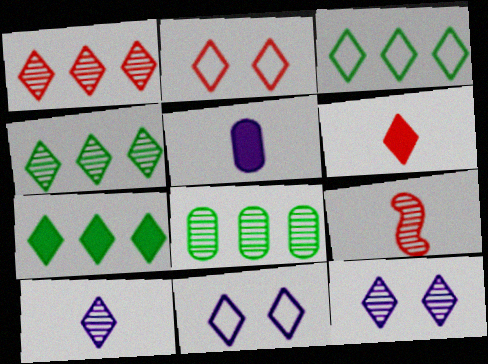[[1, 2, 6], 
[2, 7, 10], 
[3, 4, 7], 
[3, 6, 12], 
[4, 6, 11], 
[8, 9, 12]]